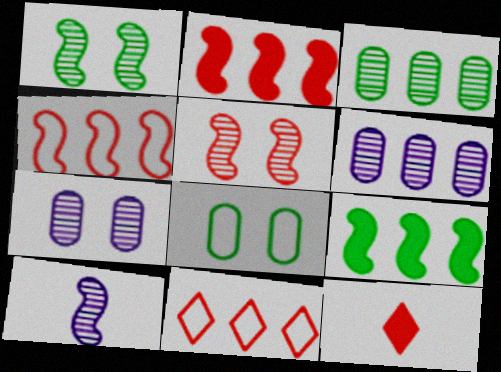[[6, 9, 11]]